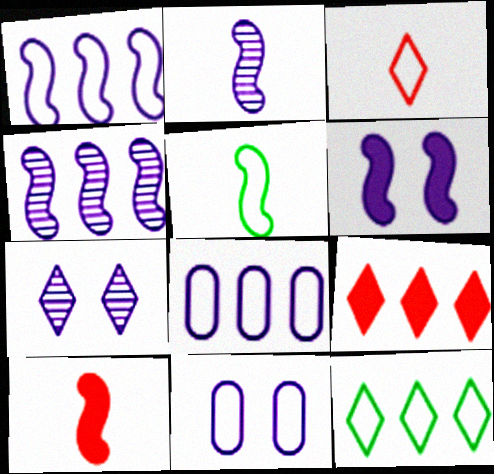[[1, 2, 6], 
[2, 5, 10], 
[6, 7, 11]]